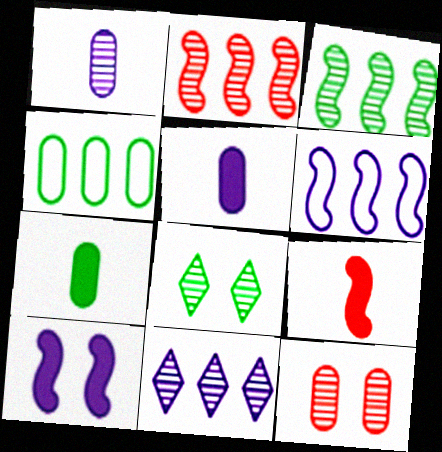[[1, 2, 8], 
[4, 5, 12]]